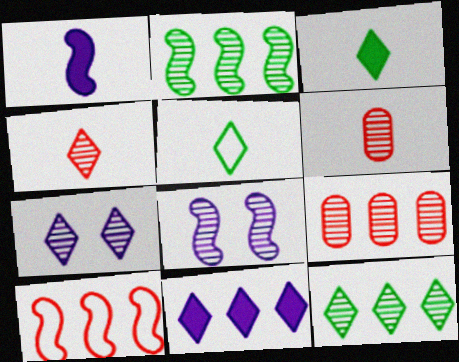[[1, 5, 6], 
[2, 6, 7], 
[4, 7, 12], 
[6, 8, 12]]